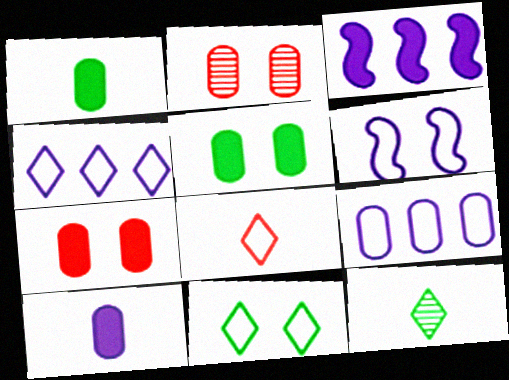[[1, 2, 9], 
[4, 8, 11]]